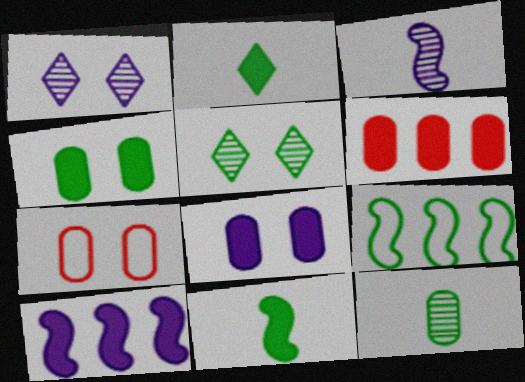[]